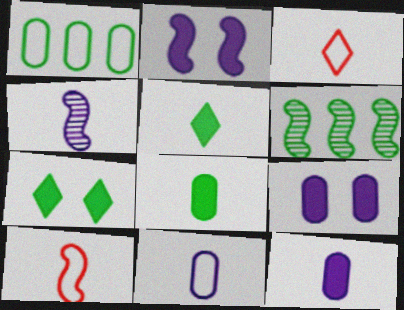[[2, 6, 10], 
[3, 4, 8], 
[3, 6, 9]]